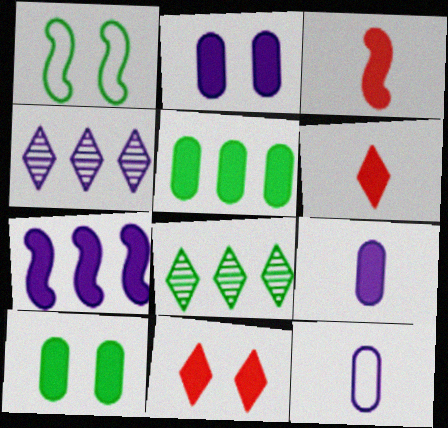[[6, 7, 10]]